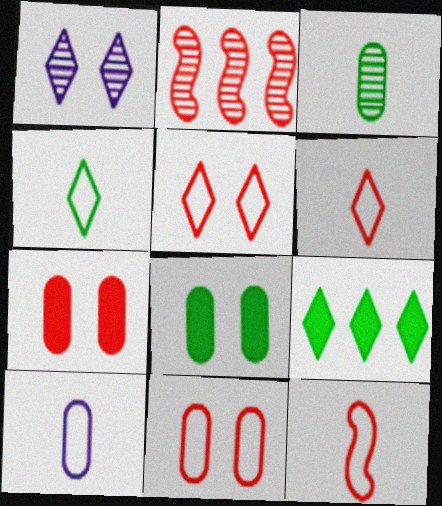[[1, 2, 3], 
[1, 6, 9], 
[2, 6, 7], 
[4, 10, 12]]